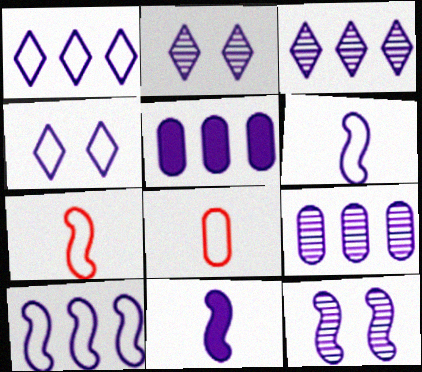[[2, 5, 6], 
[3, 5, 10], 
[4, 9, 11], 
[10, 11, 12]]